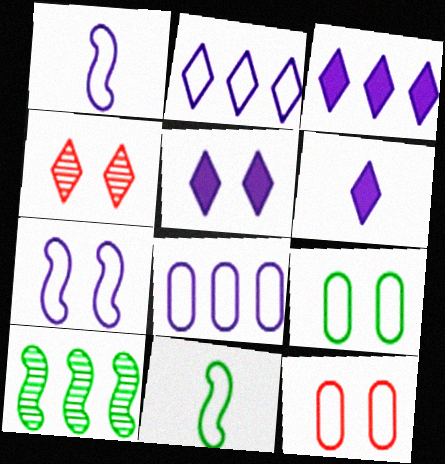[[2, 11, 12], 
[3, 5, 6], 
[6, 10, 12]]